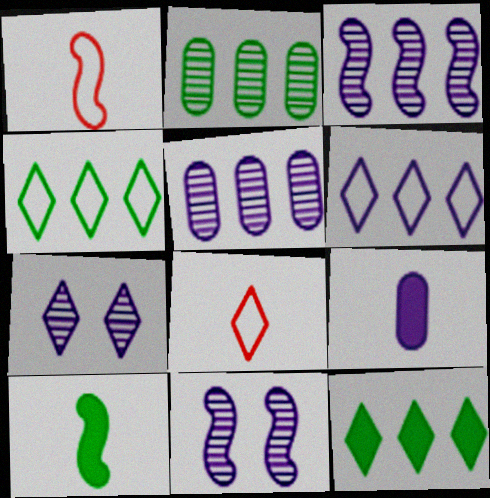[[6, 9, 11], 
[7, 8, 12]]